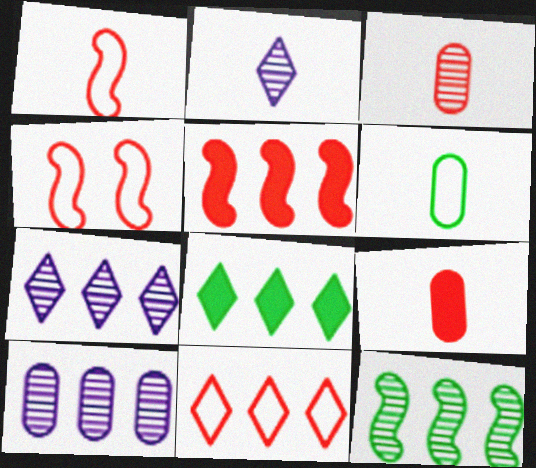[[7, 8, 11]]